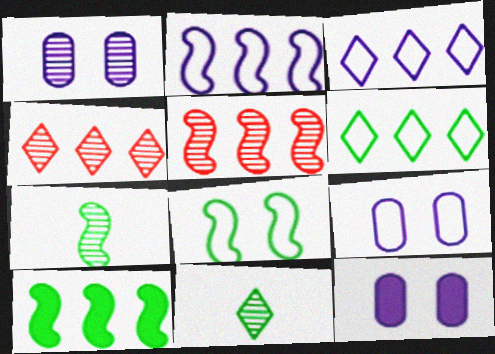[[1, 4, 7], 
[1, 5, 11], 
[1, 9, 12], 
[2, 5, 10], 
[7, 8, 10]]